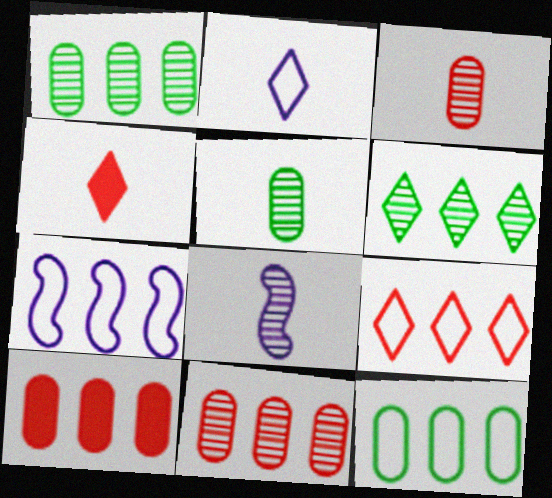[[6, 7, 10], 
[7, 9, 12]]